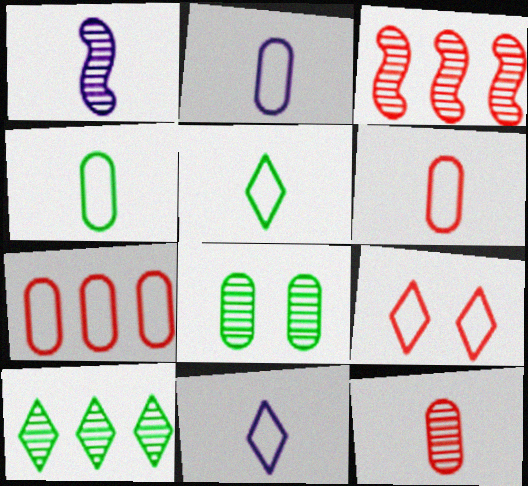[[2, 4, 6]]